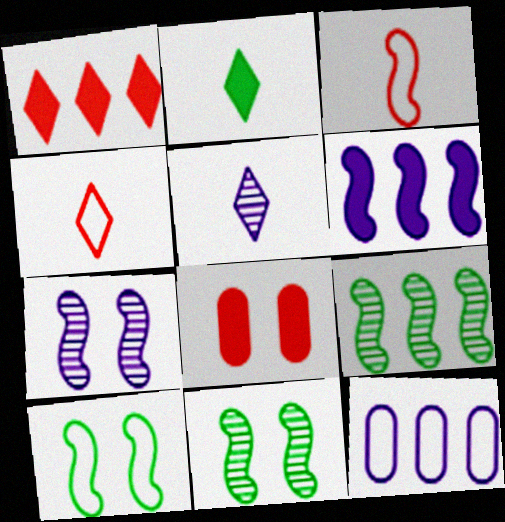[[1, 9, 12], 
[2, 4, 5], 
[2, 6, 8], 
[3, 6, 11], 
[4, 10, 12]]